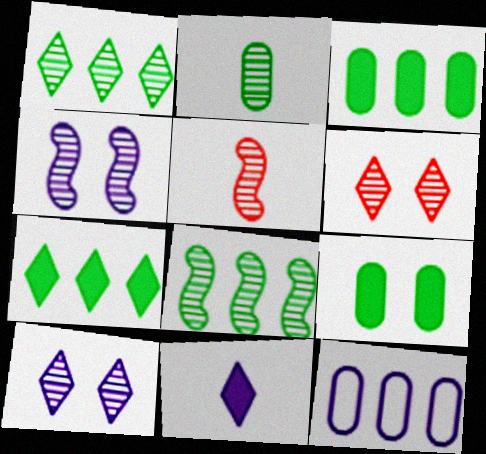[[4, 5, 8], 
[4, 11, 12]]